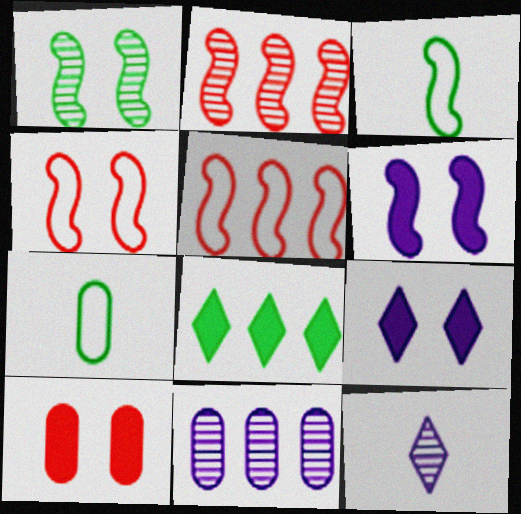[[1, 4, 6], 
[1, 7, 8], 
[2, 3, 6], 
[2, 7, 9], 
[5, 8, 11], 
[7, 10, 11]]